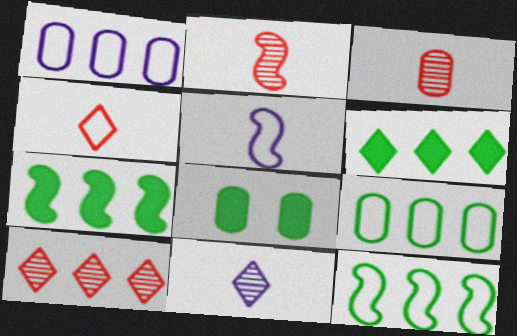[[1, 3, 8], 
[1, 7, 10], 
[5, 8, 10]]